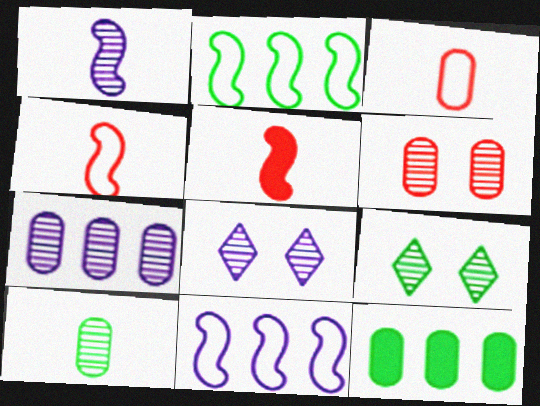[[1, 7, 8], 
[4, 8, 12], 
[6, 7, 10]]